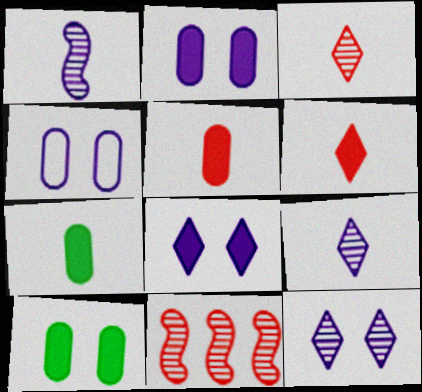[]